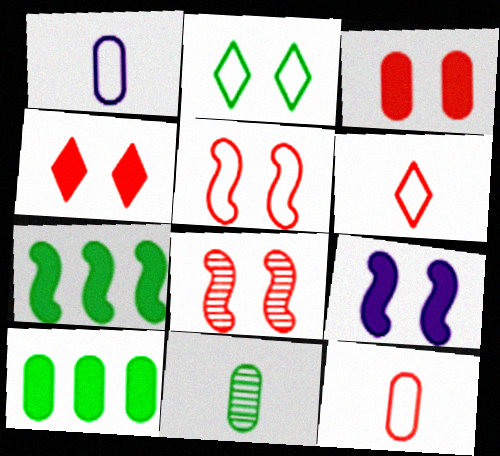[[2, 7, 11]]